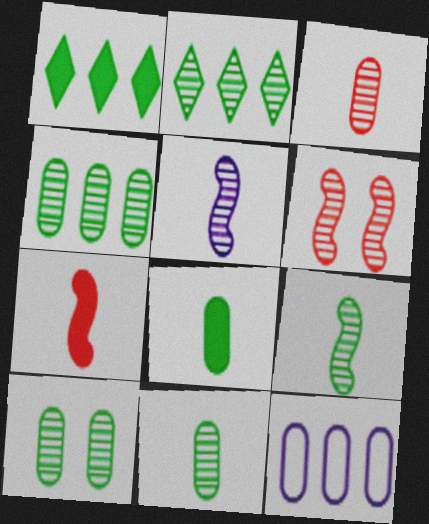[[2, 9, 10], 
[4, 10, 11]]